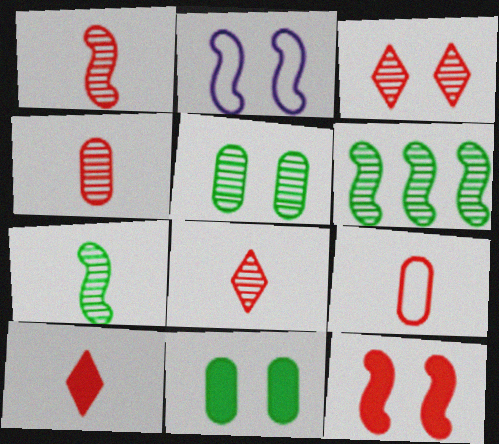[[1, 4, 8], 
[1, 9, 10], 
[2, 3, 11]]